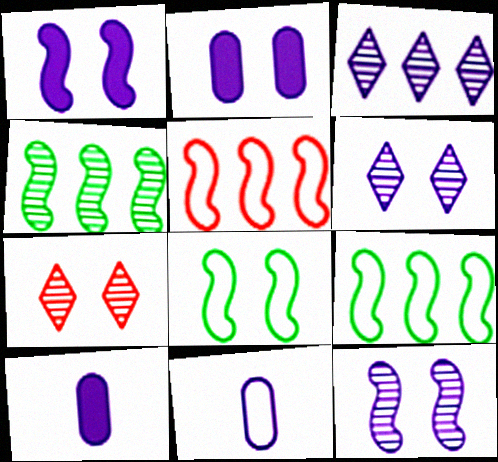[[1, 3, 11], 
[2, 7, 8], 
[7, 9, 10]]